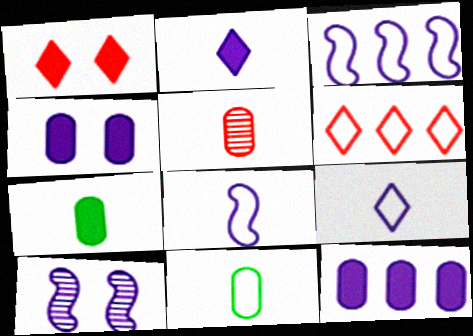[[6, 7, 10], 
[9, 10, 12]]